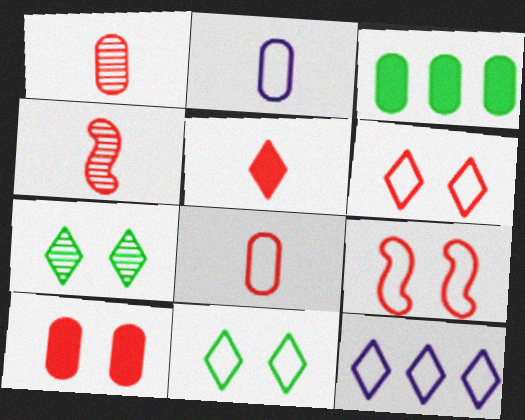[[4, 5, 8], 
[5, 7, 12]]